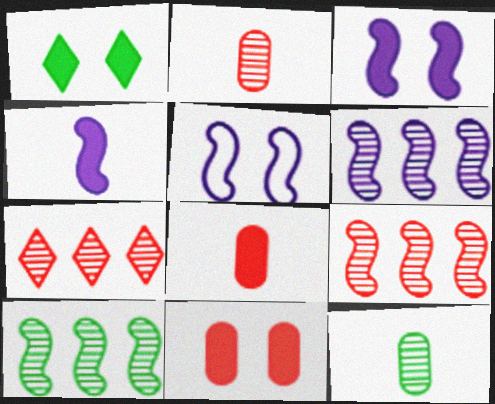[[1, 3, 11], 
[4, 5, 6], 
[6, 9, 10]]